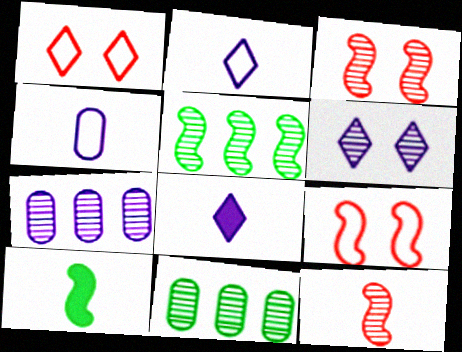[[1, 7, 10], 
[6, 11, 12], 
[8, 9, 11]]